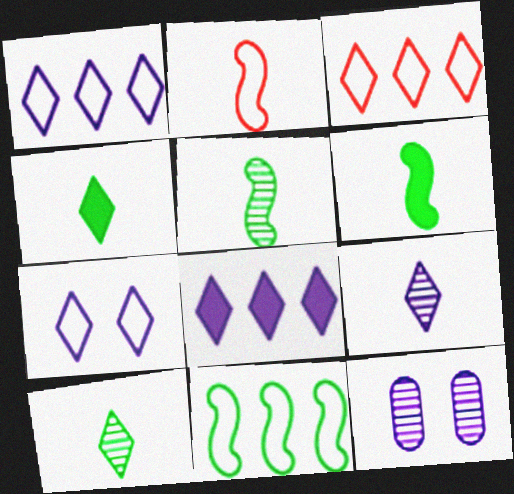[[3, 6, 12], 
[7, 8, 9]]